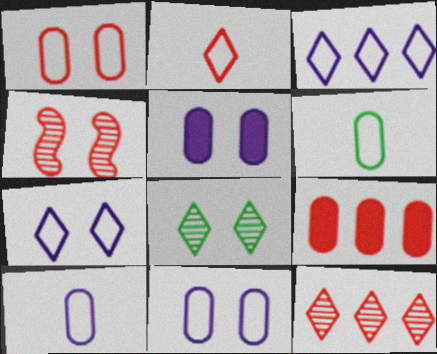[[2, 4, 9]]